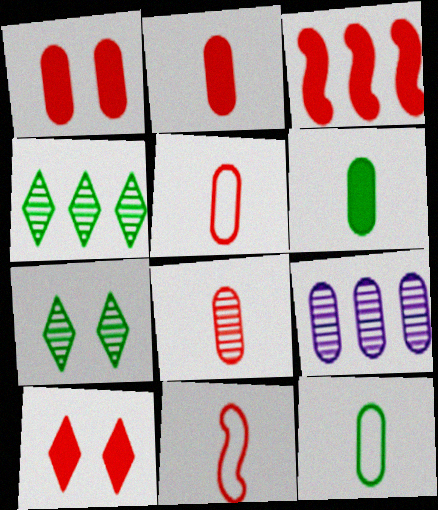[[1, 9, 12], 
[2, 3, 10], 
[2, 5, 8]]